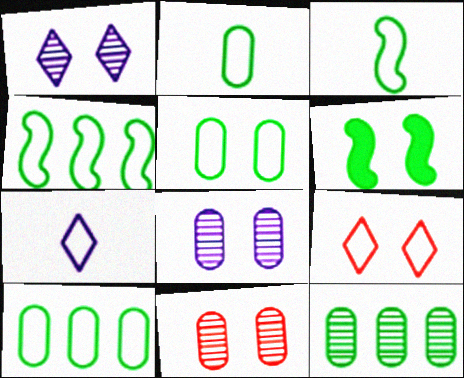[[2, 5, 10], 
[6, 8, 9]]